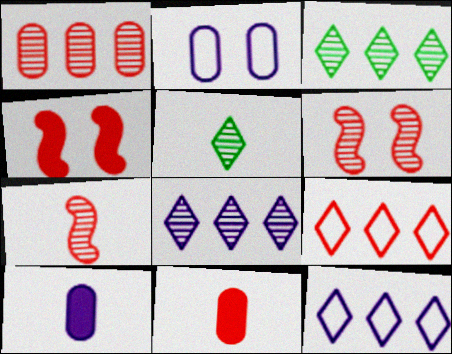[[6, 9, 11]]